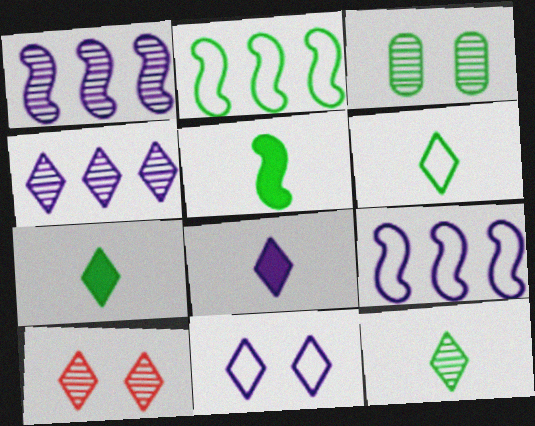[[2, 3, 7], 
[4, 8, 11], 
[4, 10, 12], 
[6, 7, 12]]